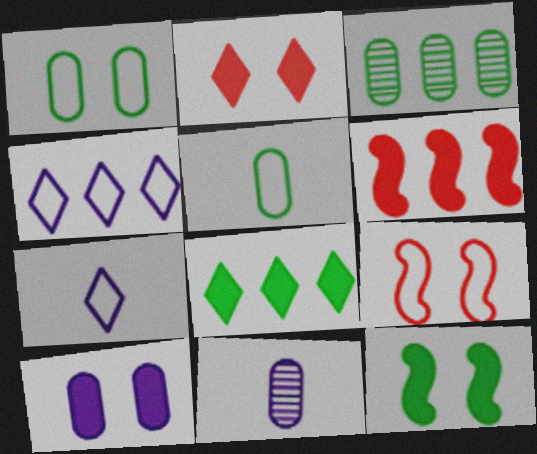[[2, 10, 12], 
[3, 4, 6], 
[4, 5, 9], 
[8, 9, 11]]